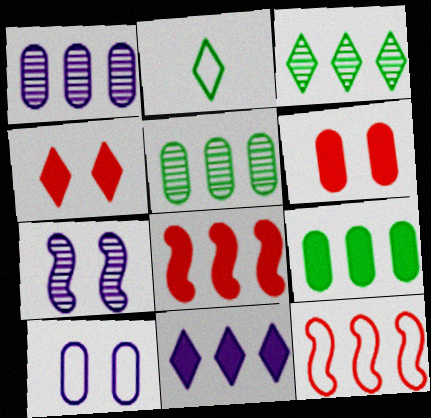[[2, 10, 12], 
[5, 11, 12], 
[8, 9, 11]]